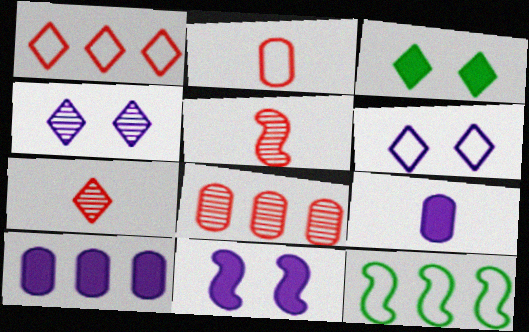[[2, 6, 12], 
[5, 11, 12]]